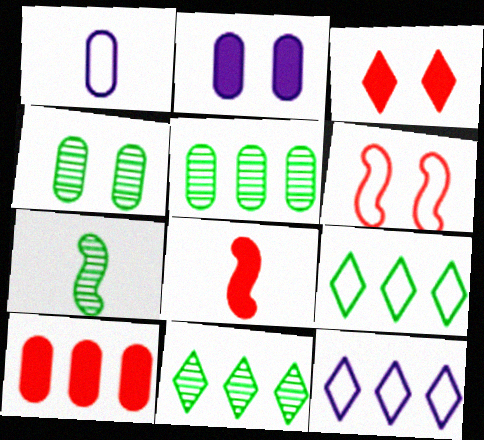[[1, 4, 10], 
[1, 6, 9], 
[3, 8, 10], 
[4, 7, 11], 
[4, 8, 12]]